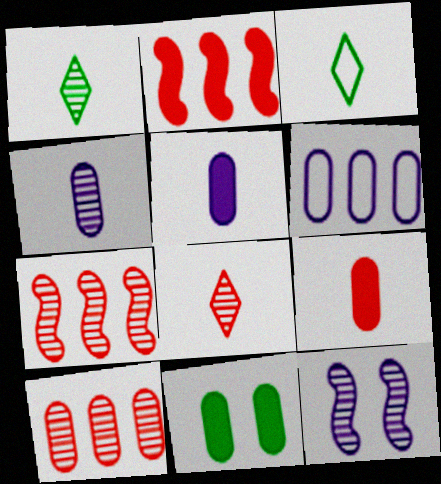[[1, 10, 12]]